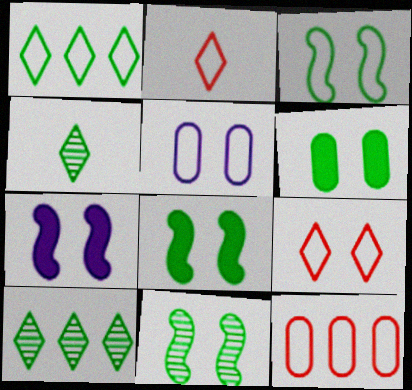[[3, 5, 9], 
[3, 8, 11], 
[4, 7, 12]]